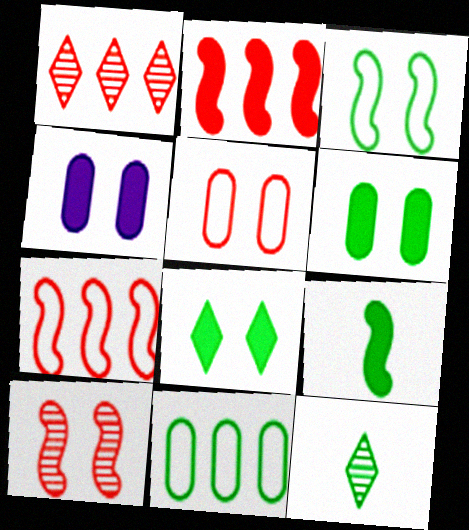[[4, 7, 12]]